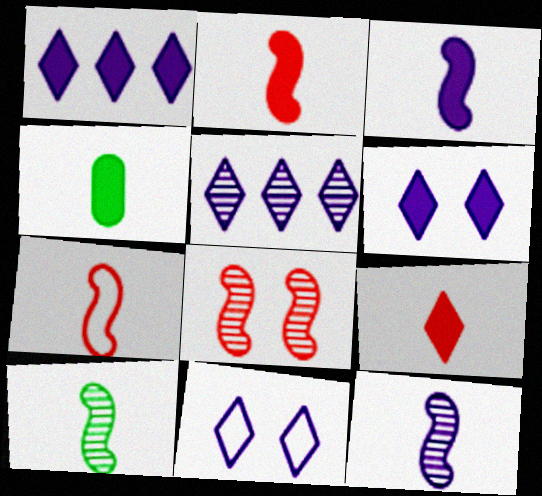[[3, 4, 9], 
[3, 7, 10]]